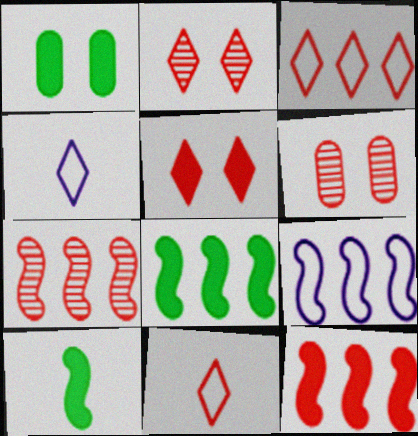[[1, 4, 7], 
[4, 6, 8], 
[6, 11, 12], 
[7, 8, 9]]